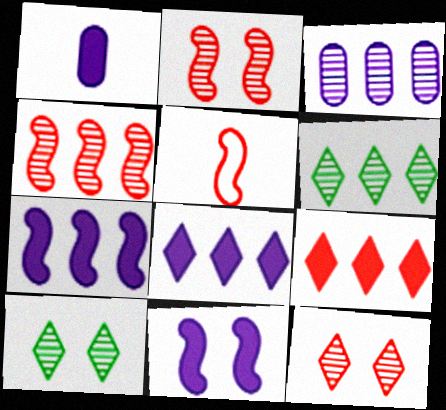[[1, 8, 11], 
[3, 4, 6]]